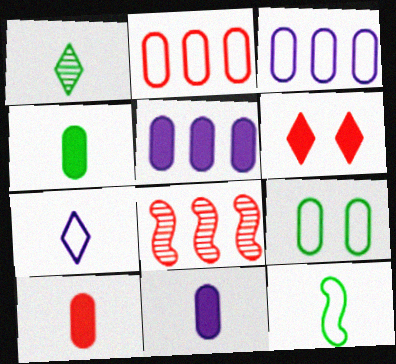[[1, 4, 12], 
[4, 10, 11]]